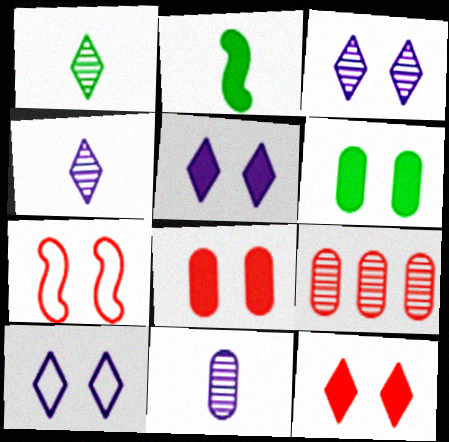[[2, 9, 10], 
[3, 5, 10], 
[3, 6, 7]]